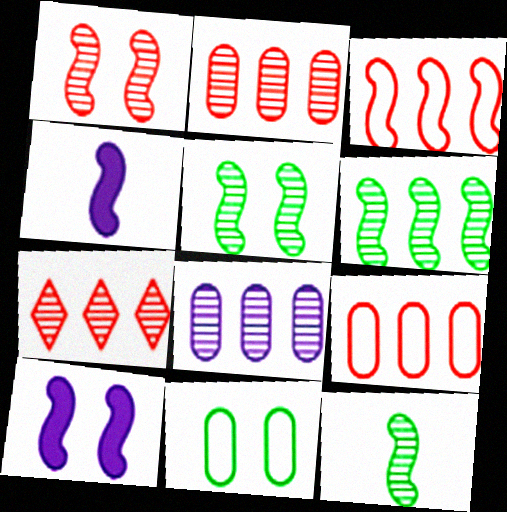[[3, 4, 5], 
[3, 10, 12], 
[4, 7, 11], 
[5, 6, 12], 
[6, 7, 8]]